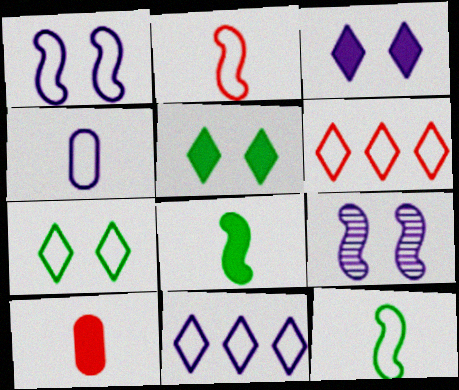[[1, 4, 11]]